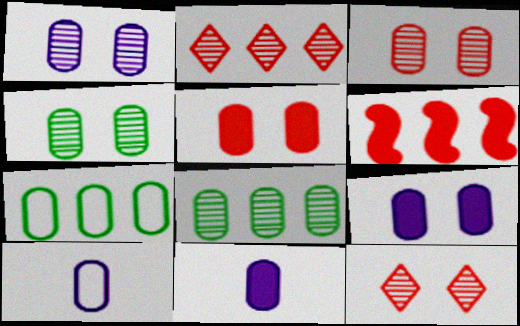[[1, 3, 4], 
[3, 7, 11], 
[5, 8, 10]]